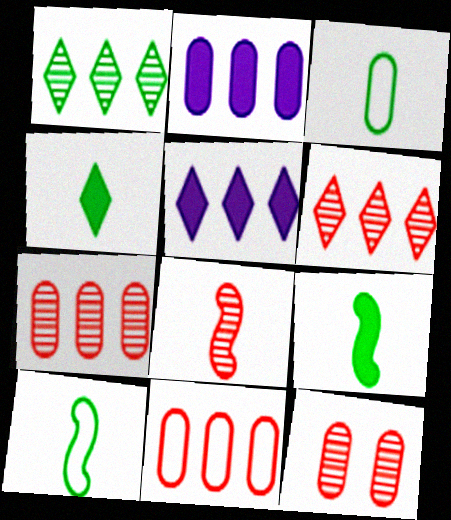[[2, 3, 12], 
[5, 10, 12], 
[6, 8, 12]]